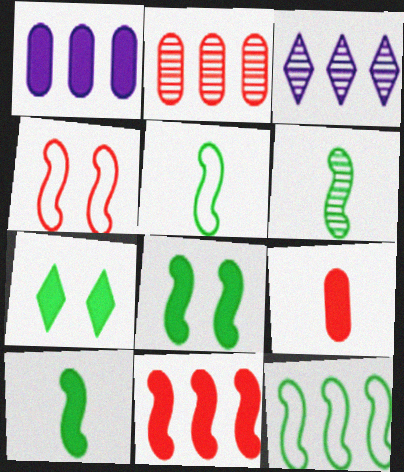[[5, 6, 10], 
[6, 8, 12]]